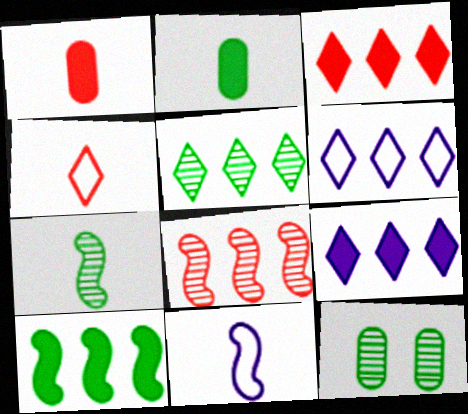[[3, 5, 6], 
[3, 11, 12], 
[5, 7, 12]]